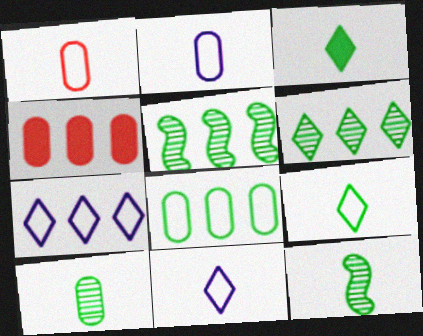[[4, 5, 7]]